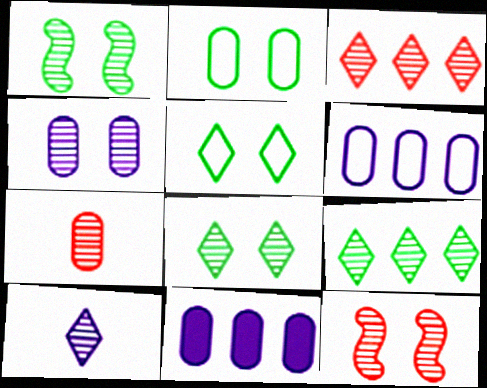[[2, 7, 11], 
[3, 7, 12], 
[3, 8, 10], 
[4, 8, 12]]